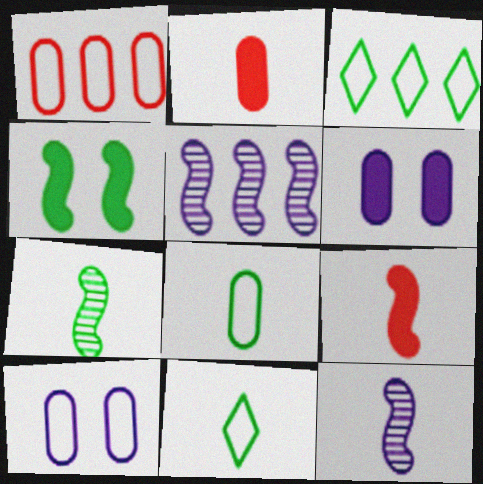[[1, 8, 10], 
[2, 11, 12]]